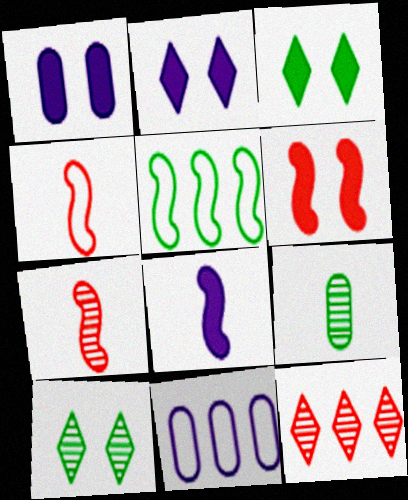[[1, 3, 6], 
[3, 5, 9], 
[3, 7, 11]]